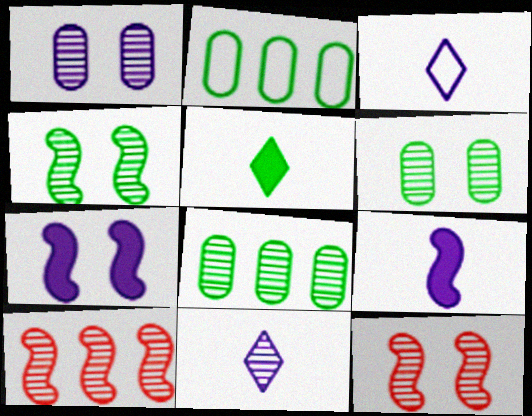[[2, 4, 5], 
[6, 10, 11], 
[8, 11, 12]]